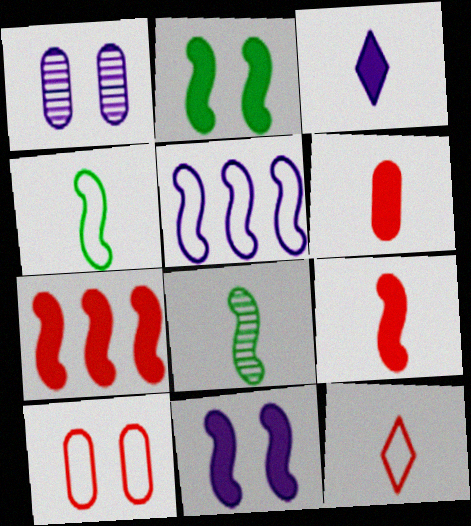[[1, 3, 5]]